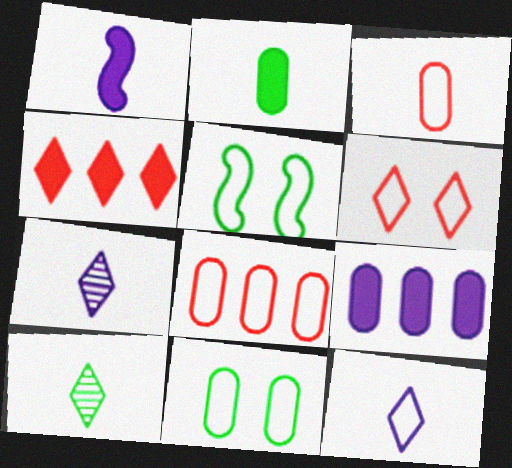[[1, 3, 10], 
[5, 8, 12]]